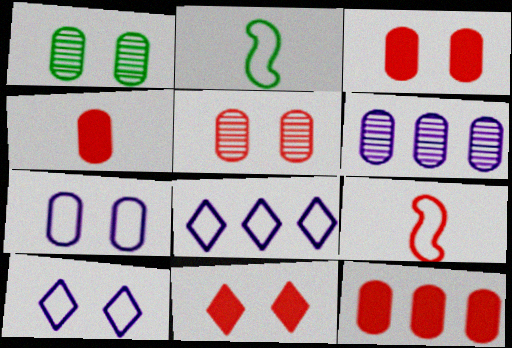[[1, 3, 7], 
[2, 6, 11], 
[3, 4, 12]]